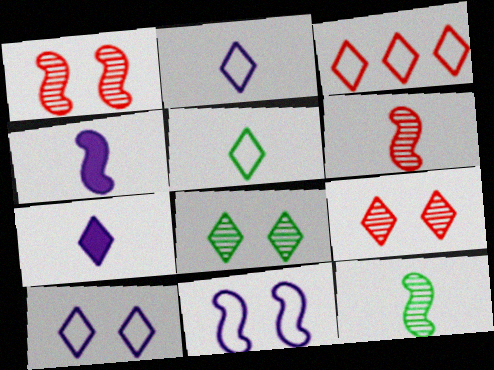[[3, 5, 10], 
[3, 7, 8]]